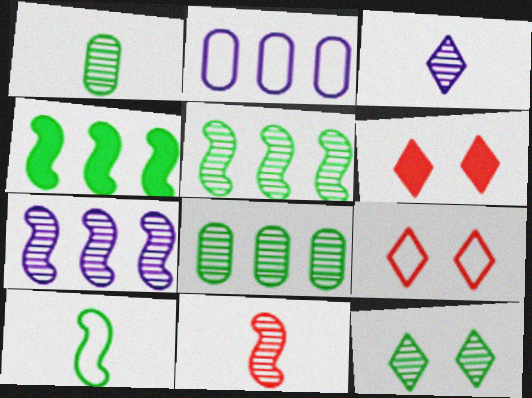[[1, 3, 11], 
[1, 5, 12], 
[2, 9, 10]]